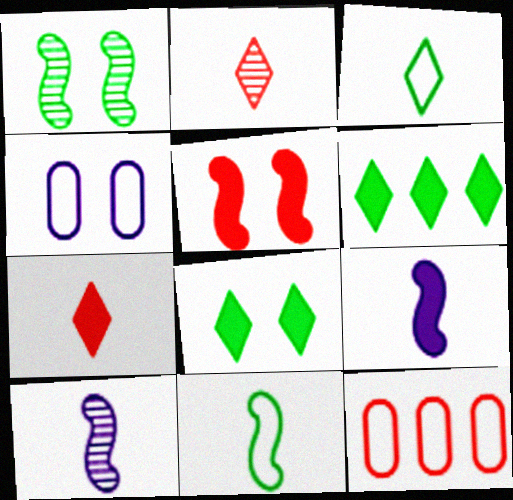[[2, 5, 12], 
[8, 10, 12]]